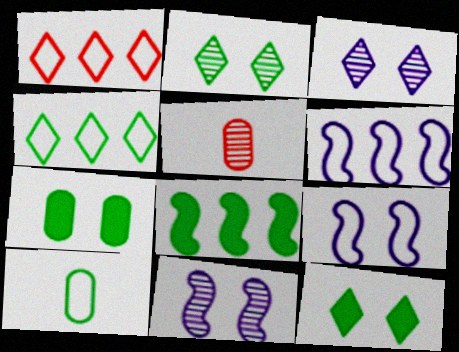[[1, 9, 10], 
[2, 8, 10], 
[5, 6, 12]]